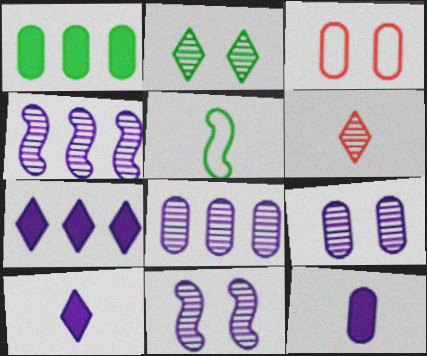[[1, 2, 5], 
[5, 6, 12]]